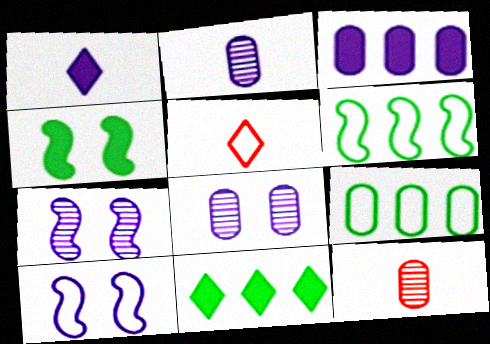[[5, 9, 10], 
[10, 11, 12]]